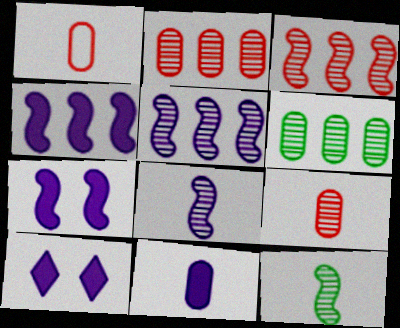[[4, 10, 11]]